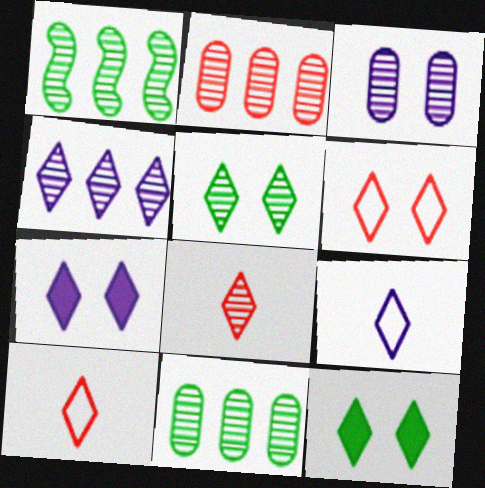[[1, 2, 4], 
[1, 3, 8], 
[4, 5, 8], 
[4, 7, 9], 
[4, 10, 12], 
[5, 6, 7]]